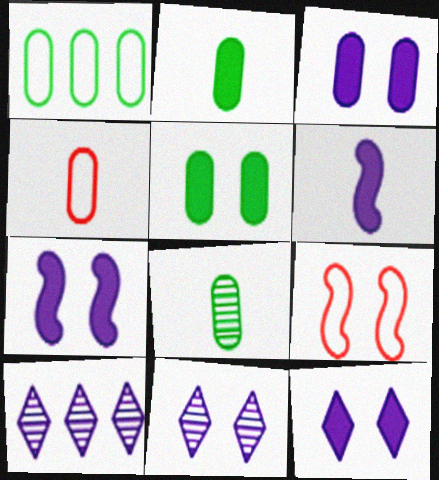[[1, 5, 8], 
[2, 9, 10], 
[3, 7, 12], 
[5, 9, 11]]